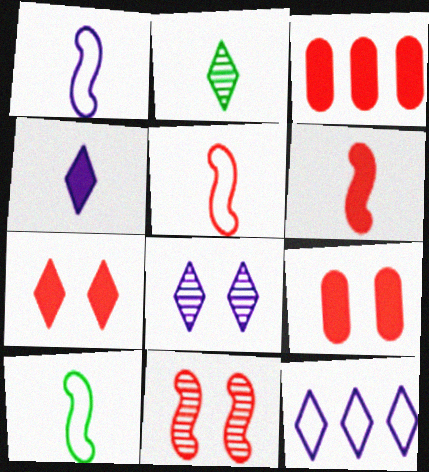[[1, 5, 10], 
[2, 7, 12], 
[3, 6, 7], 
[3, 8, 10], 
[4, 8, 12]]